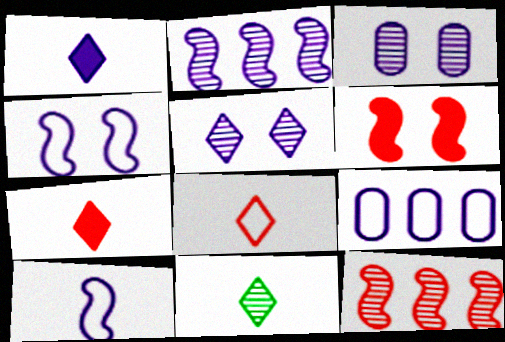[[1, 8, 11], 
[3, 11, 12], 
[6, 9, 11]]